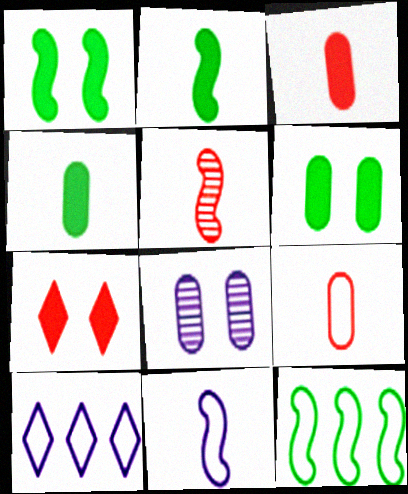[[2, 5, 11], 
[5, 6, 10]]